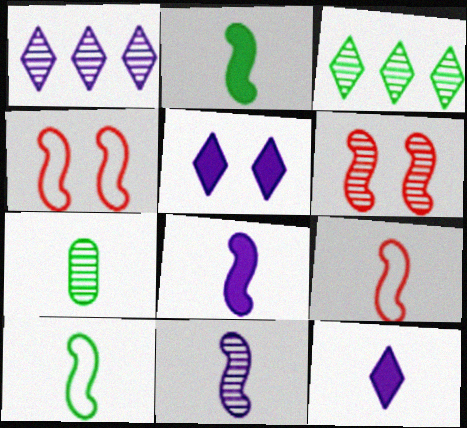[[1, 6, 7], 
[2, 9, 11], 
[7, 9, 12]]